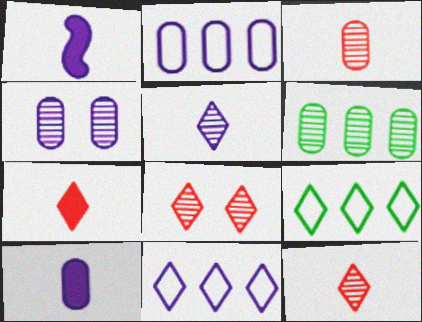[[1, 4, 11], 
[2, 4, 10], 
[3, 4, 6]]